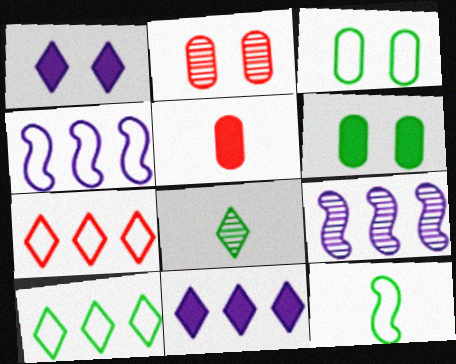[[1, 7, 8], 
[2, 8, 9], 
[2, 11, 12], 
[3, 10, 12]]